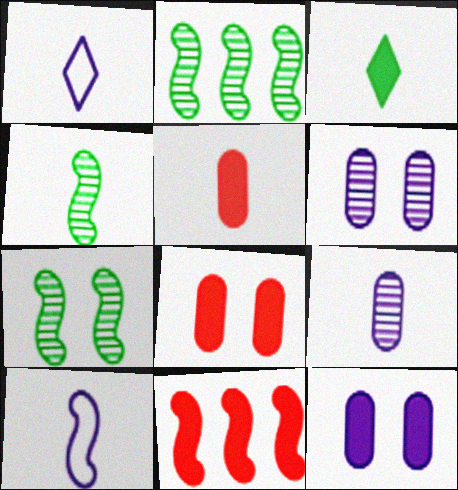[[1, 2, 8], 
[1, 4, 5], 
[2, 4, 7], 
[3, 11, 12], 
[7, 10, 11]]